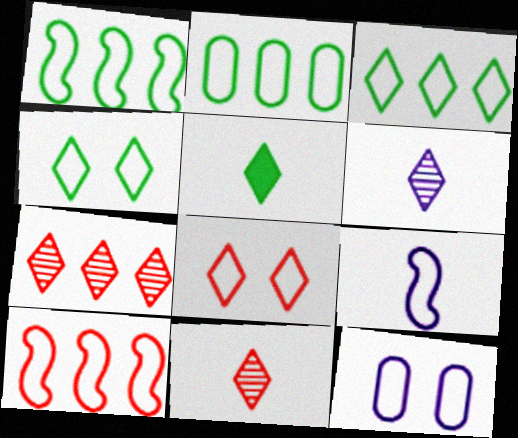[[1, 2, 3], 
[2, 8, 9]]